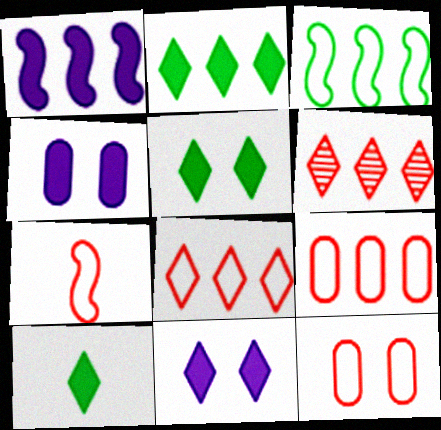[[2, 5, 10], 
[7, 8, 12]]